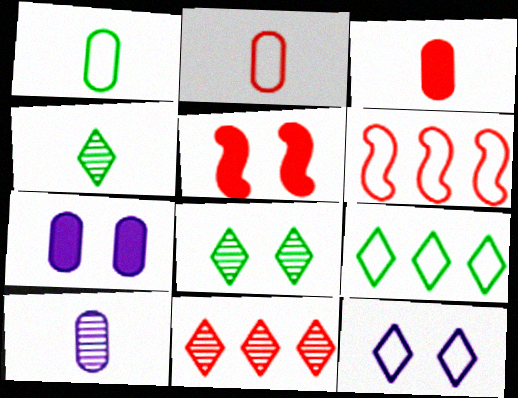[[1, 3, 10], 
[1, 6, 12], 
[2, 5, 11], 
[4, 6, 7], 
[5, 9, 10]]